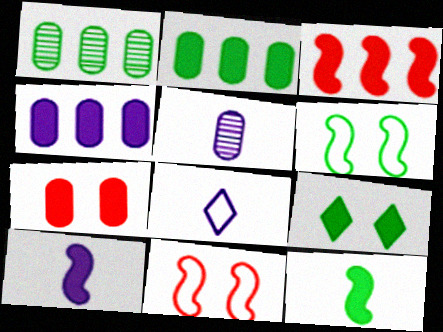[[2, 9, 12], 
[5, 8, 10]]